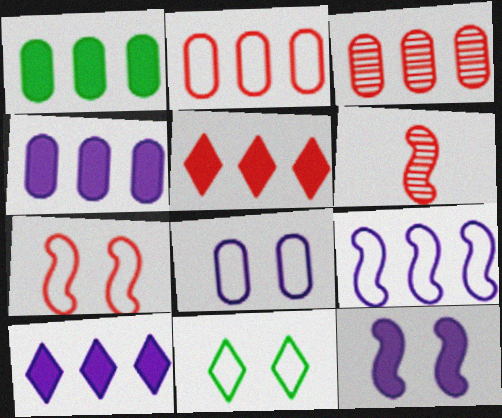[[4, 6, 11], 
[7, 8, 11]]